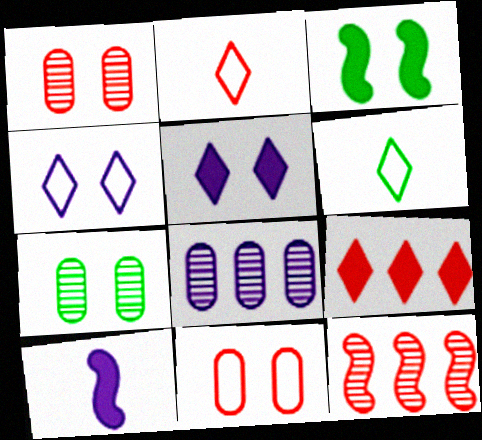[[1, 3, 4], 
[2, 3, 8], 
[4, 8, 10]]